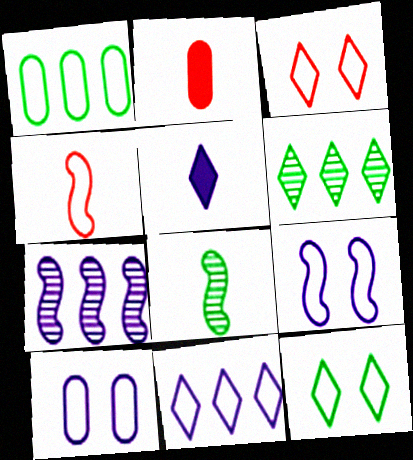[[2, 6, 9], 
[2, 7, 12], 
[3, 5, 6], 
[5, 7, 10]]